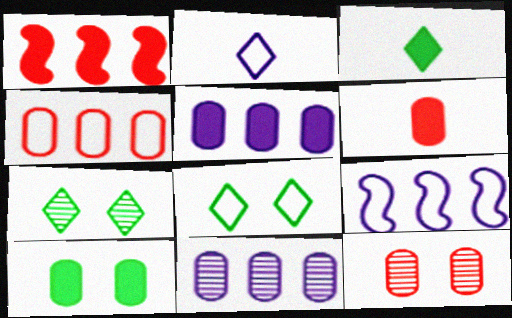[[3, 9, 12], 
[4, 6, 12], 
[5, 6, 10], 
[6, 7, 9]]